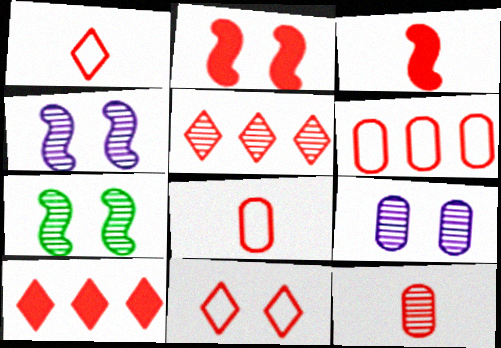[[1, 3, 12], 
[2, 5, 8]]